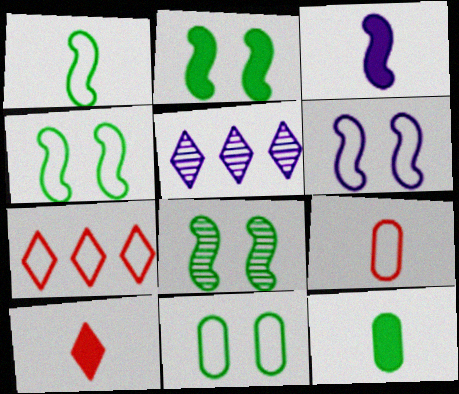[[2, 4, 8], 
[2, 5, 9], 
[3, 10, 12]]